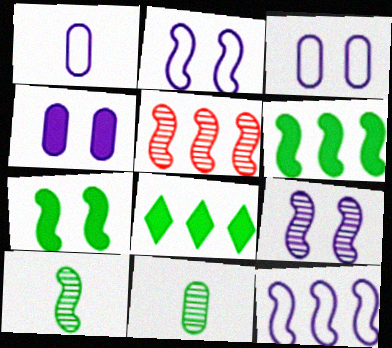[[5, 6, 12], 
[5, 9, 10]]